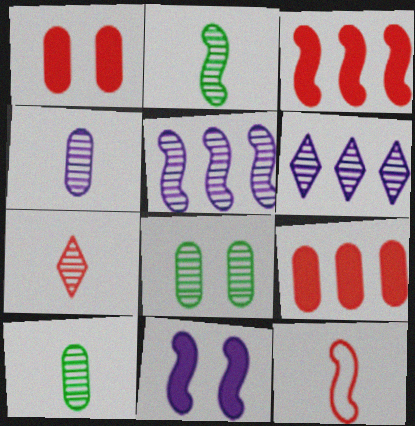[[2, 4, 7], 
[5, 7, 8]]